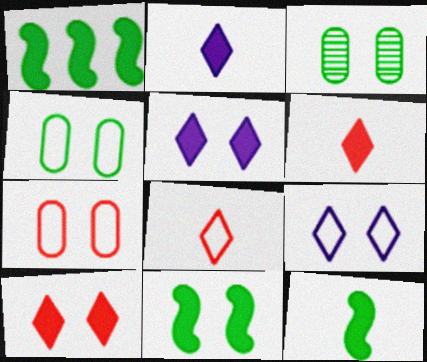[[1, 11, 12]]